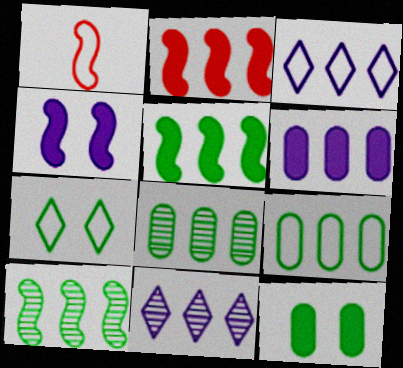[[1, 4, 10], 
[1, 11, 12], 
[2, 3, 8], 
[2, 9, 11]]